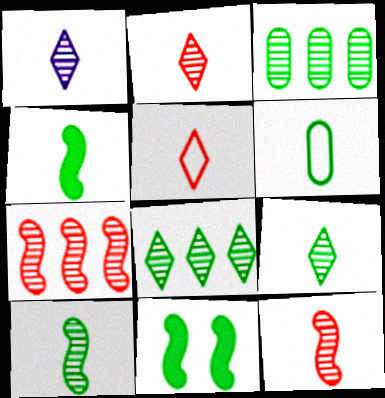[[1, 2, 9], 
[4, 6, 9], 
[6, 8, 11]]